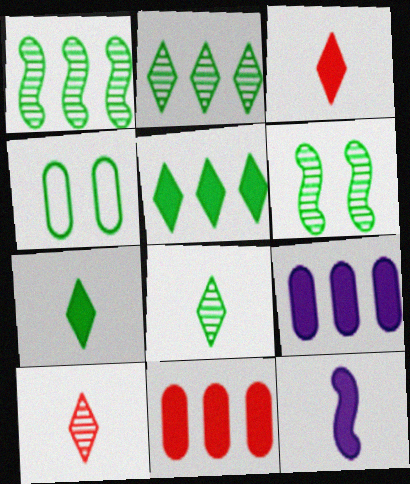[[1, 4, 7]]